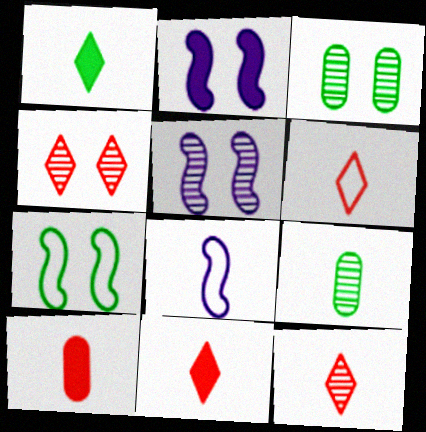[[3, 4, 5], 
[6, 11, 12], 
[8, 9, 11]]